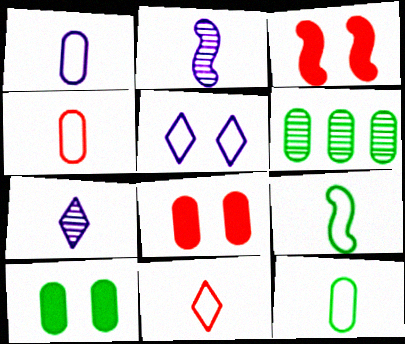[[1, 4, 12], 
[1, 6, 8], 
[1, 9, 11], 
[6, 10, 12]]